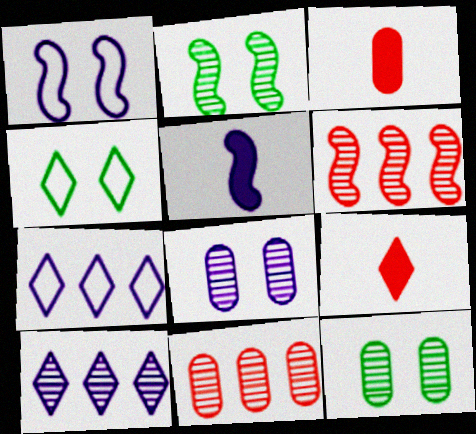[[2, 3, 7], 
[4, 5, 11], 
[4, 9, 10], 
[5, 7, 8]]